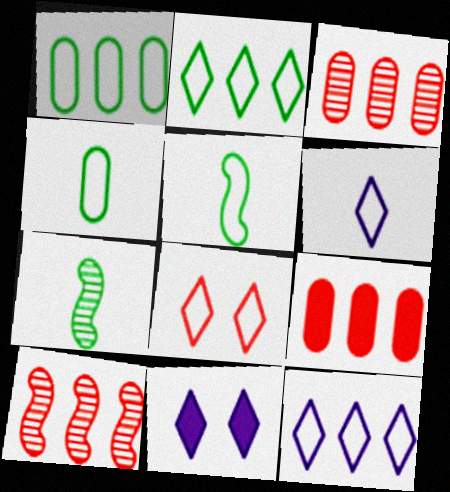[[2, 6, 8], 
[3, 5, 11], 
[4, 10, 11]]